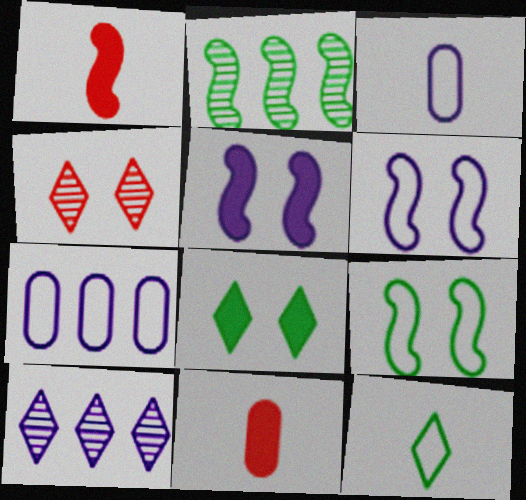[[1, 2, 6], 
[3, 5, 10], 
[9, 10, 11]]